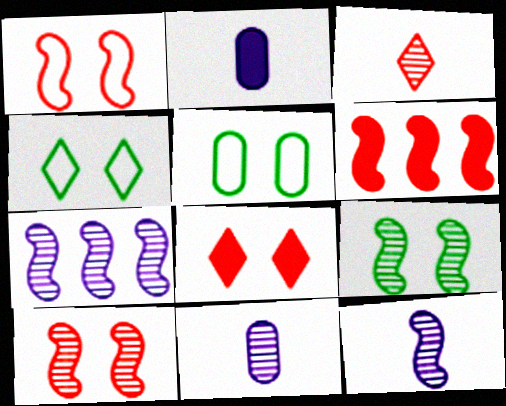[[4, 6, 11]]